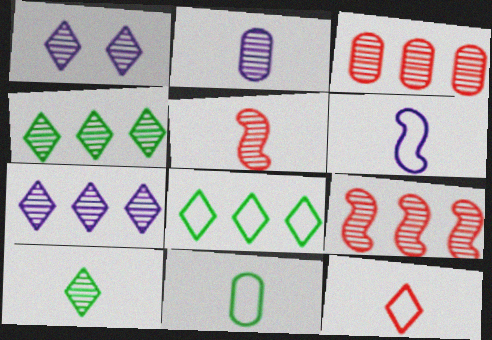[[2, 5, 10], 
[6, 11, 12]]